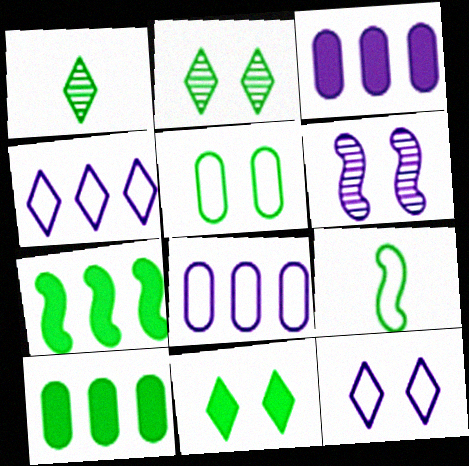[[1, 5, 7], 
[2, 9, 10]]